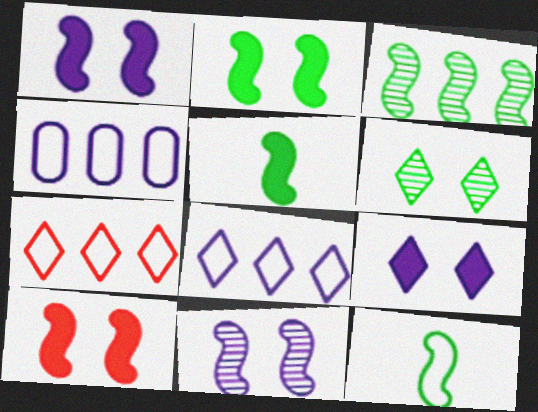[[1, 2, 10], 
[2, 3, 12]]